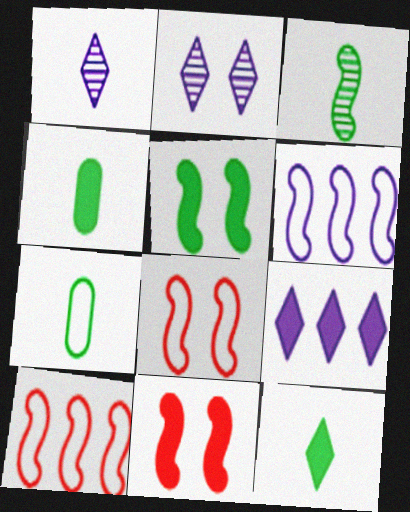[[2, 4, 10], 
[3, 6, 11], 
[3, 7, 12], 
[4, 9, 11]]